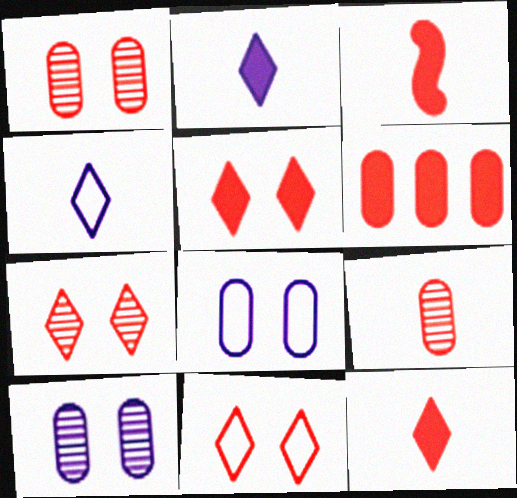[[3, 5, 6], 
[5, 7, 11]]